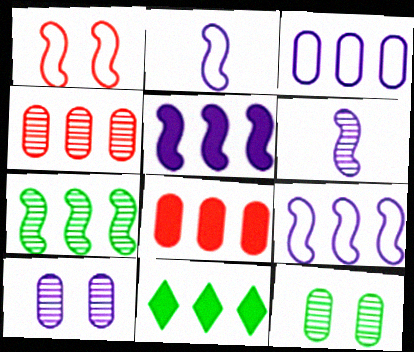[[4, 9, 11], 
[5, 8, 11]]